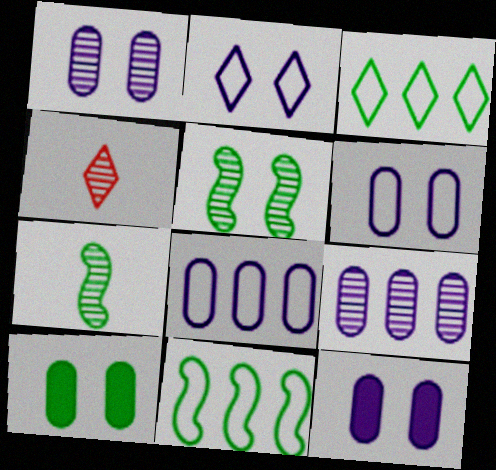[[1, 6, 12], 
[3, 7, 10], 
[4, 5, 9], 
[4, 11, 12]]